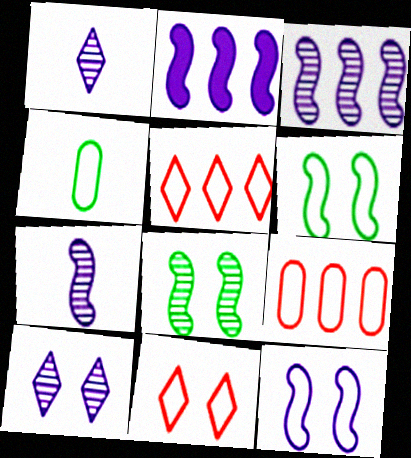[[2, 7, 12], 
[4, 5, 12]]